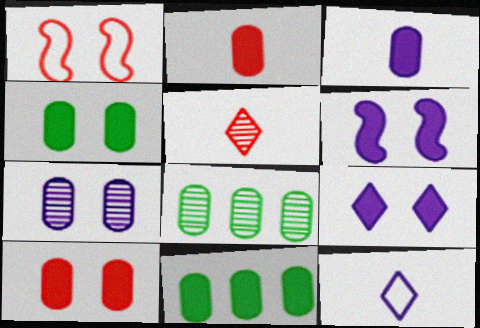[[3, 10, 11]]